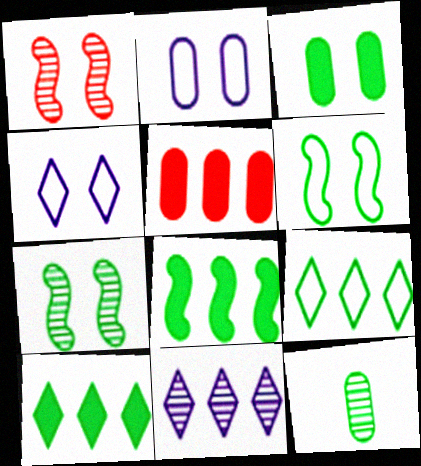[[1, 3, 4], 
[1, 11, 12], 
[2, 5, 12], 
[6, 10, 12]]